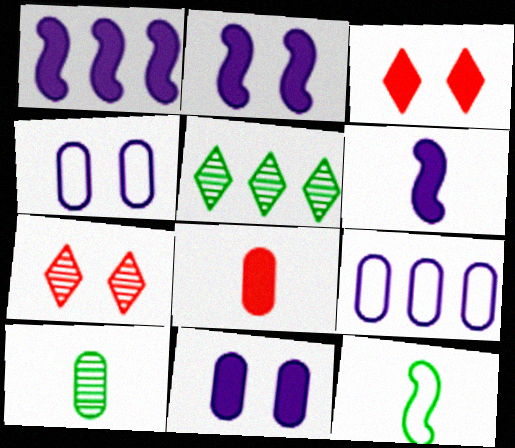[[1, 2, 6]]